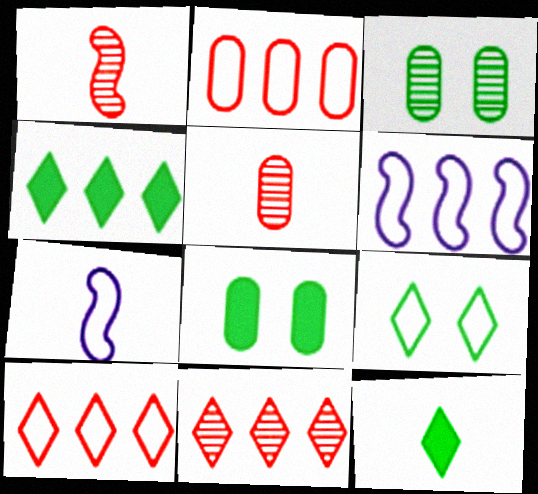[[2, 7, 9], 
[5, 7, 12], 
[7, 8, 11]]